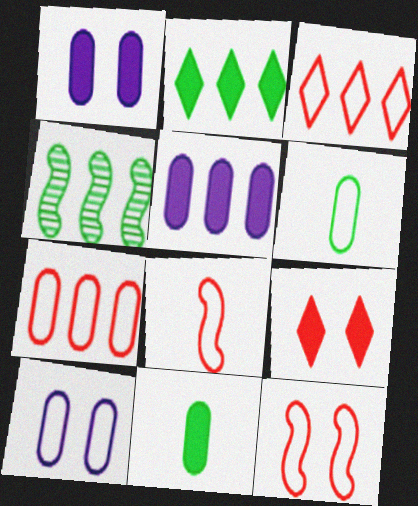[[3, 4, 5], 
[6, 7, 10]]